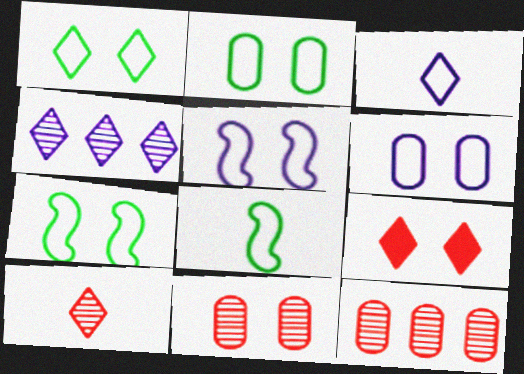[[1, 2, 7]]